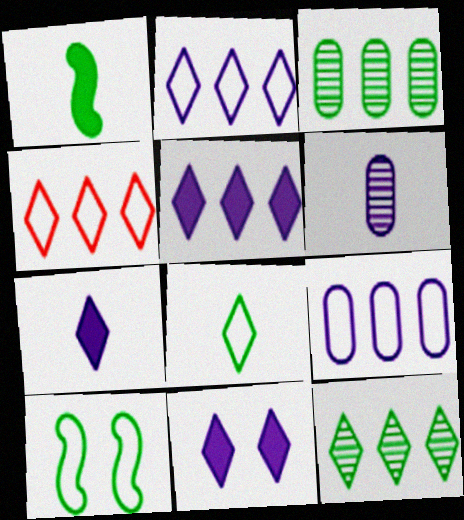[[4, 5, 12], 
[5, 7, 11]]